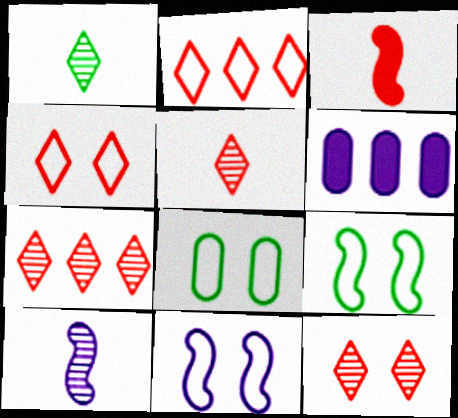[[4, 8, 11], 
[5, 6, 9], 
[5, 7, 12]]